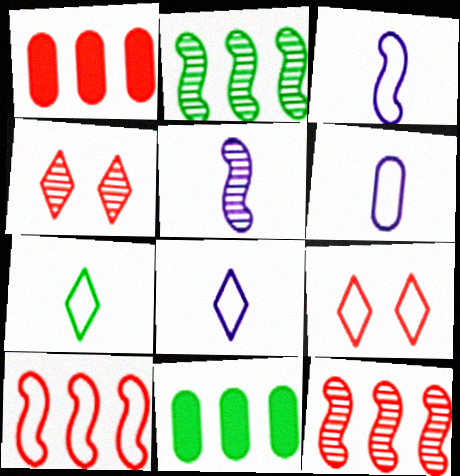[[3, 4, 11], 
[3, 6, 8], 
[5, 9, 11]]